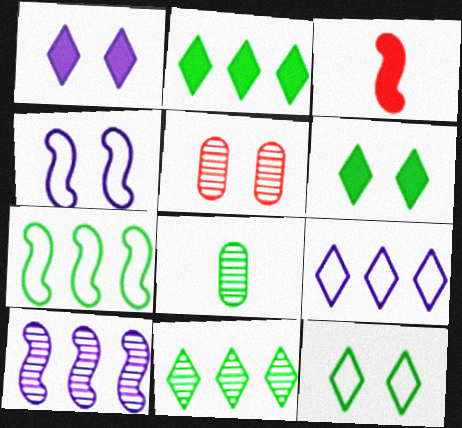[[4, 5, 6], 
[6, 7, 8]]